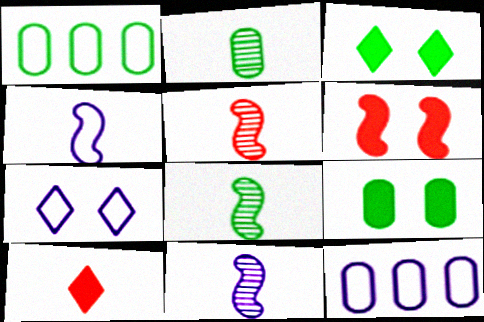[[1, 2, 9], 
[1, 3, 8], 
[2, 4, 10], 
[3, 5, 12], 
[4, 7, 12], 
[5, 8, 11]]